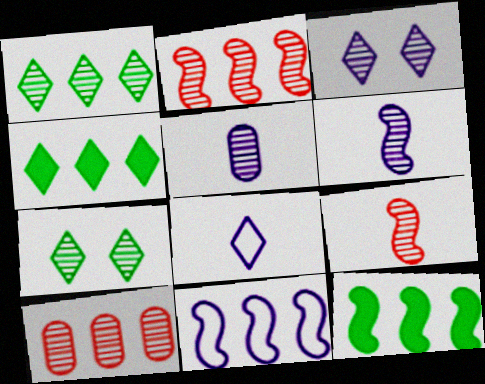[[2, 5, 7], 
[2, 11, 12], 
[4, 10, 11], 
[6, 7, 10]]